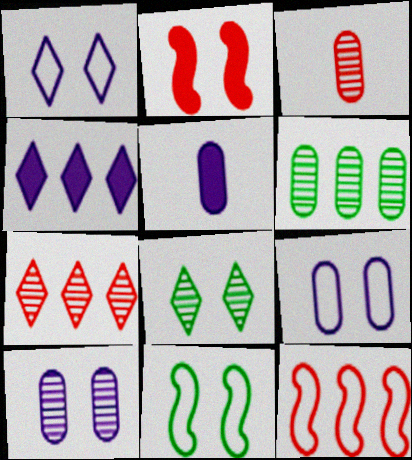[[2, 8, 9], 
[3, 4, 11], 
[3, 6, 10], 
[4, 6, 12], 
[5, 7, 11], 
[5, 8, 12]]